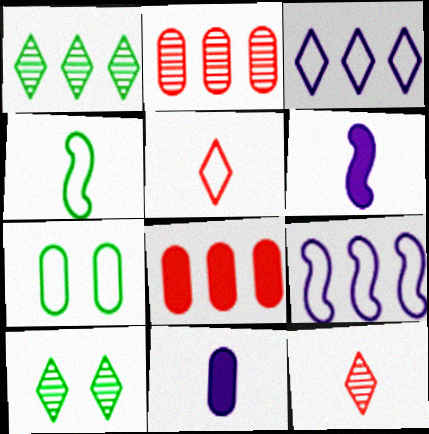[[1, 8, 9], 
[2, 7, 11], 
[4, 11, 12], 
[5, 7, 9]]